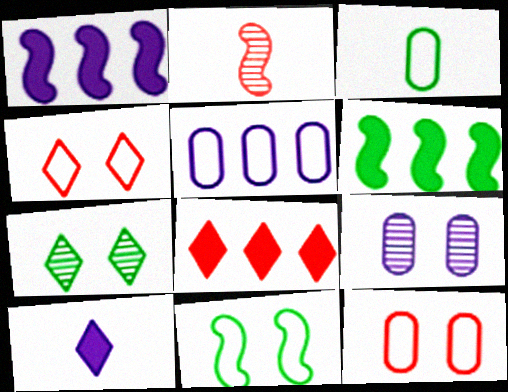[[1, 2, 11], 
[2, 3, 10], 
[2, 8, 12], 
[3, 5, 12], 
[3, 6, 7]]